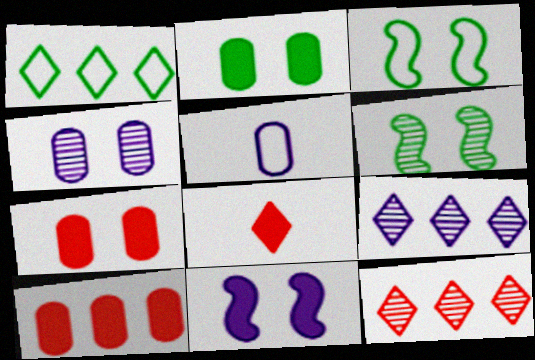[[5, 9, 11]]